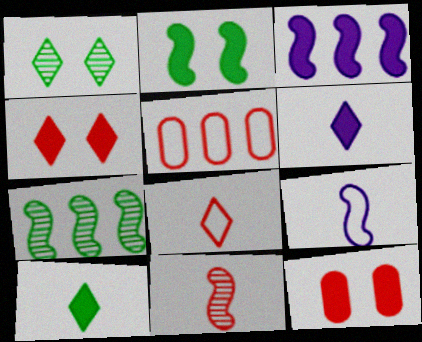[[3, 10, 12], 
[4, 5, 11]]